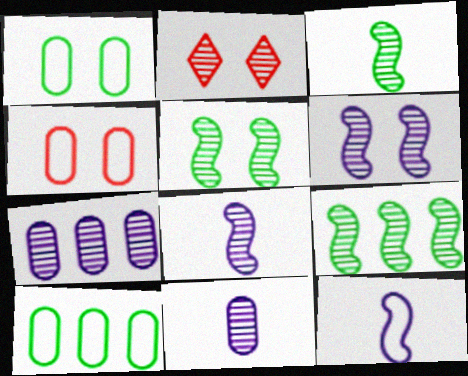[[2, 3, 7], 
[2, 9, 11], 
[3, 5, 9]]